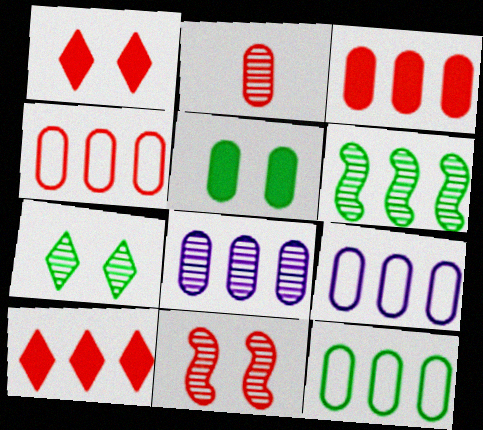[[2, 5, 9], 
[3, 8, 12], 
[4, 9, 12], 
[6, 9, 10]]